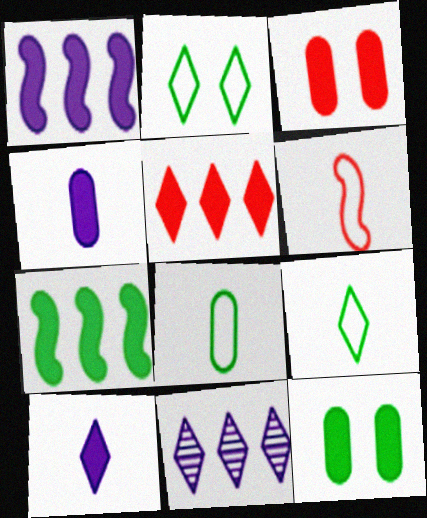[[3, 7, 10], 
[6, 11, 12]]